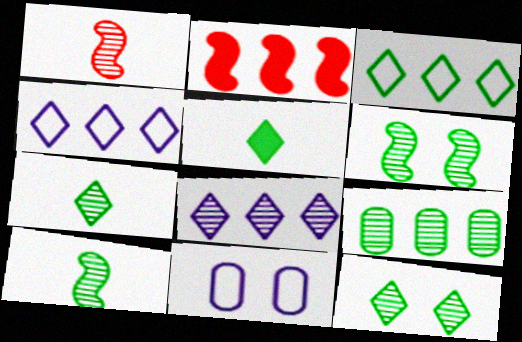[[2, 4, 9], 
[2, 7, 11], 
[3, 5, 12], 
[6, 7, 9], 
[9, 10, 12]]